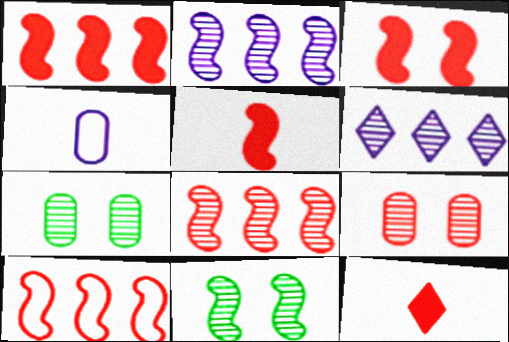[[1, 3, 5], 
[1, 8, 10], 
[9, 10, 12]]